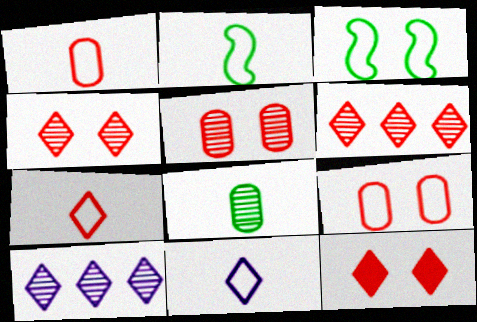[[1, 2, 11], 
[6, 7, 12]]